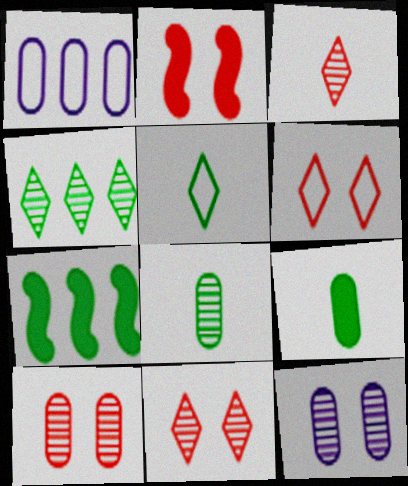[[1, 9, 10], 
[2, 6, 10]]